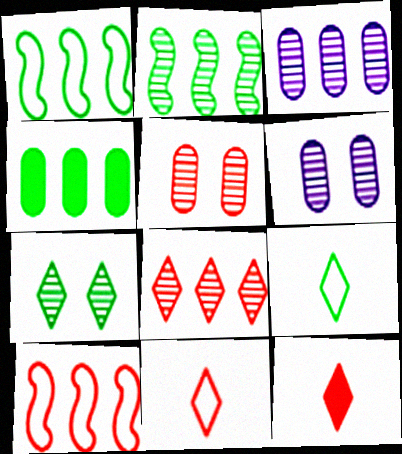[[1, 6, 12], 
[2, 3, 8], 
[5, 10, 12]]